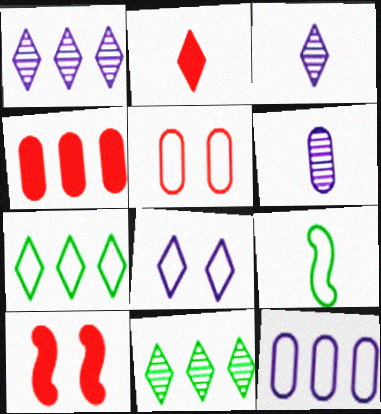[[2, 4, 10], 
[2, 6, 9], 
[2, 8, 11], 
[6, 7, 10]]